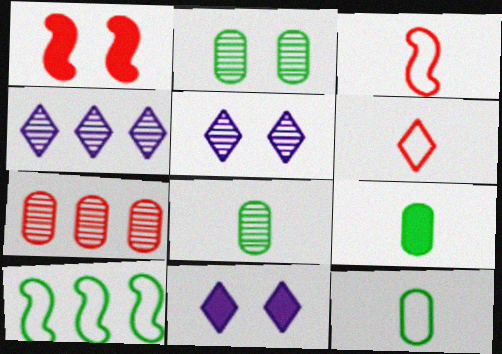[[1, 4, 12], 
[1, 6, 7], 
[8, 9, 12]]